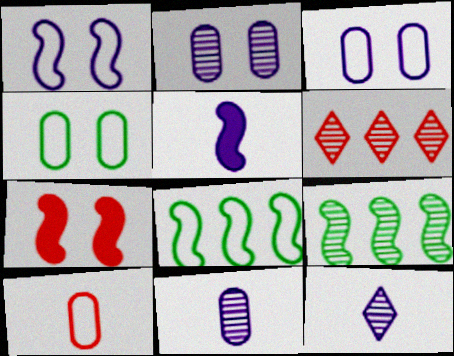[[4, 5, 6], 
[6, 7, 10]]